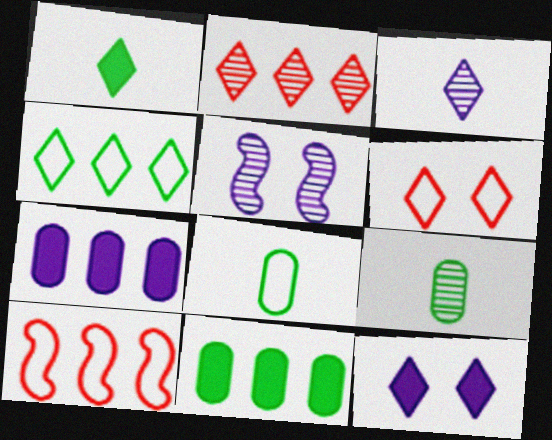[[2, 5, 9], 
[9, 10, 12]]